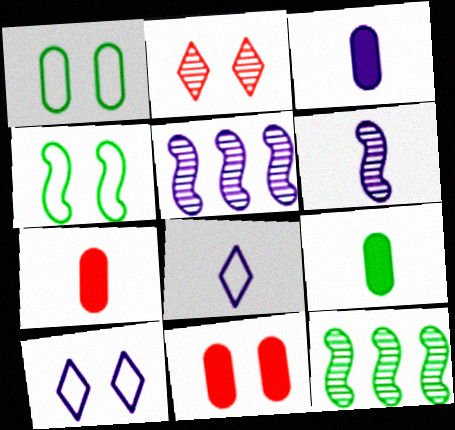[[3, 5, 10], 
[3, 6, 8], 
[3, 7, 9], 
[7, 10, 12], 
[8, 11, 12]]